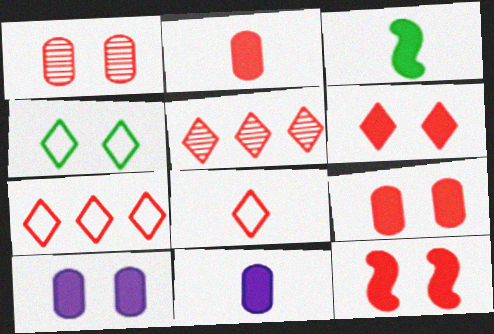[[5, 6, 8], 
[6, 9, 12]]